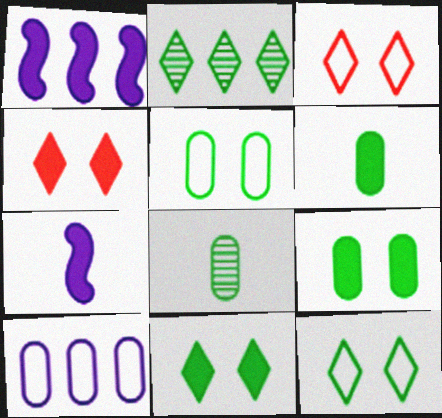[[1, 3, 8], 
[1, 4, 6]]